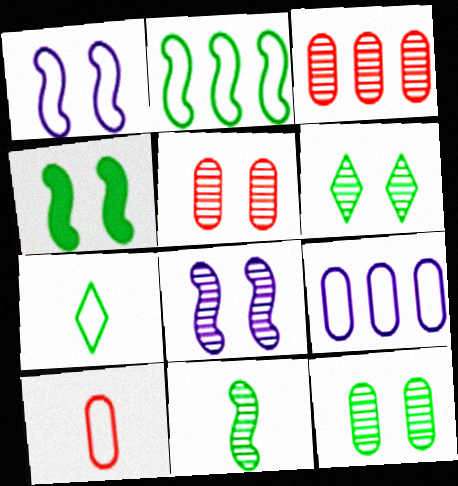[[2, 4, 11], 
[5, 6, 8]]